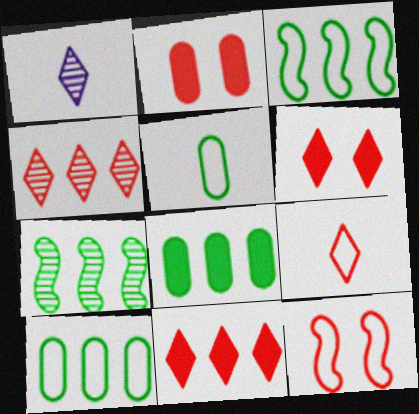[[1, 2, 3], 
[1, 8, 12], 
[4, 6, 9]]